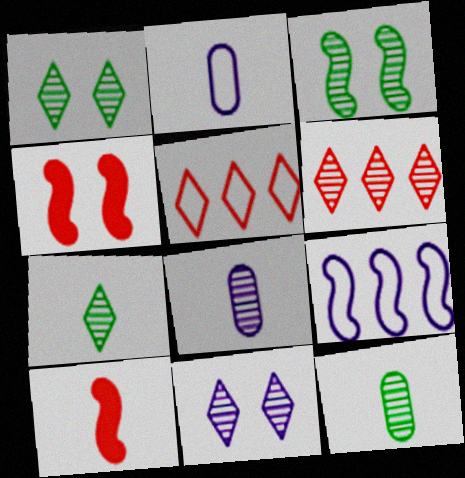[[2, 7, 10], 
[3, 6, 8], 
[3, 9, 10], 
[6, 7, 11]]